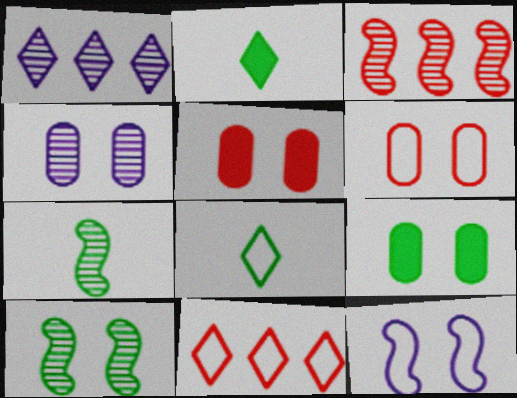[[4, 6, 9]]